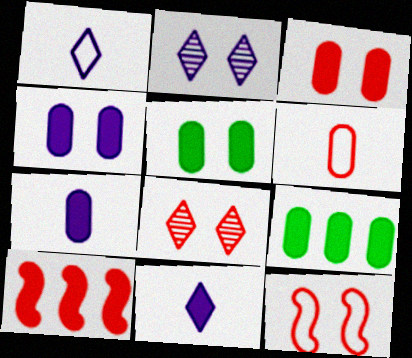[[2, 5, 12], 
[3, 4, 5], 
[3, 7, 9], 
[3, 8, 12], 
[5, 10, 11], 
[6, 8, 10]]